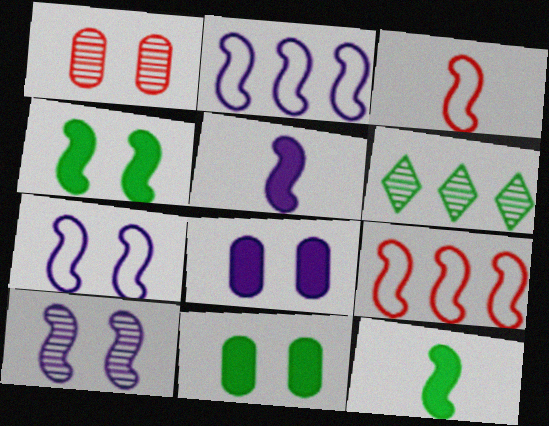[[2, 5, 10], 
[3, 6, 8], 
[9, 10, 12]]